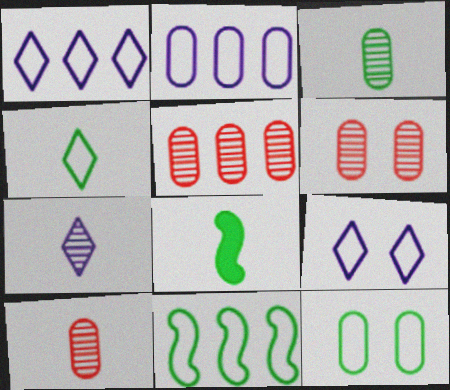[[1, 6, 8], 
[3, 4, 8], 
[4, 11, 12], 
[5, 6, 10], 
[5, 8, 9]]